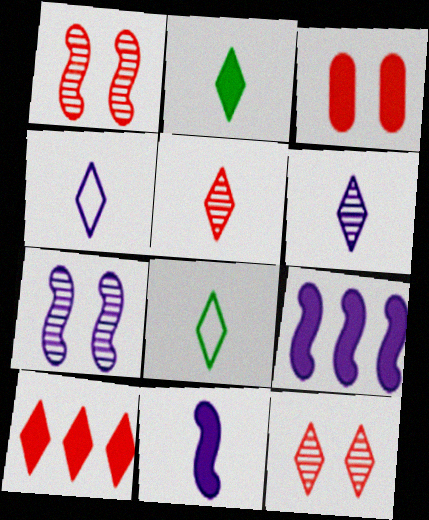[[2, 3, 9], 
[2, 4, 5]]